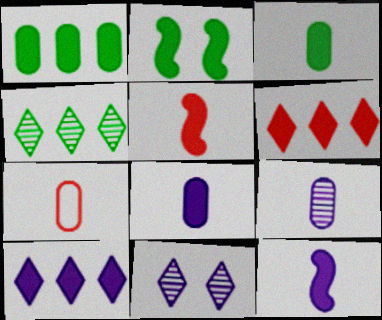[[2, 6, 8], 
[3, 7, 9]]